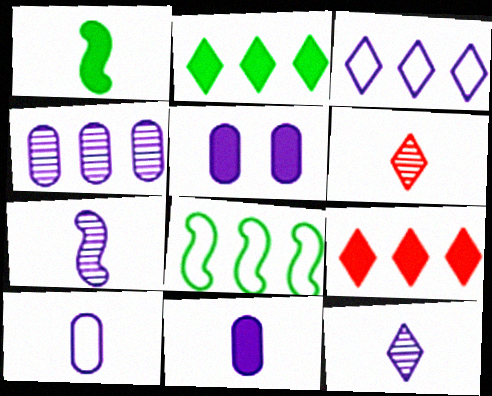[[1, 5, 9], 
[1, 6, 10], 
[3, 5, 7], 
[4, 5, 10], 
[4, 8, 9], 
[5, 6, 8]]